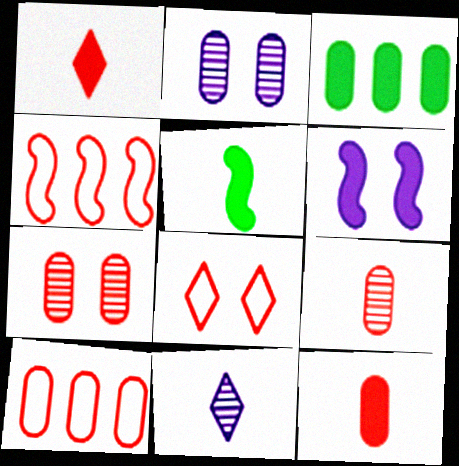[[1, 3, 6], 
[1, 4, 7], 
[7, 10, 12]]